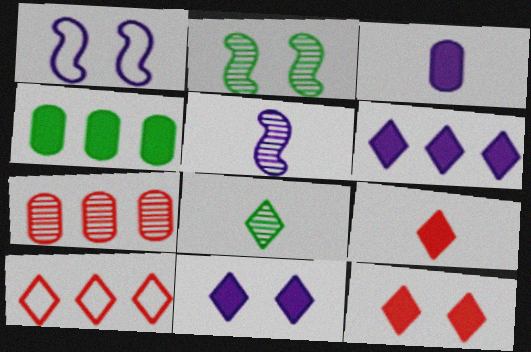[[2, 3, 10], 
[8, 10, 11]]